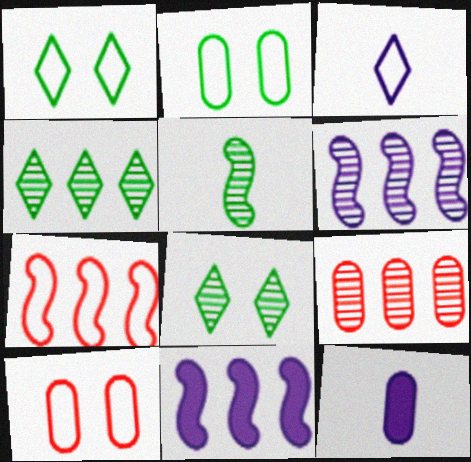[[2, 3, 7], 
[2, 9, 12], 
[4, 6, 9], 
[7, 8, 12]]